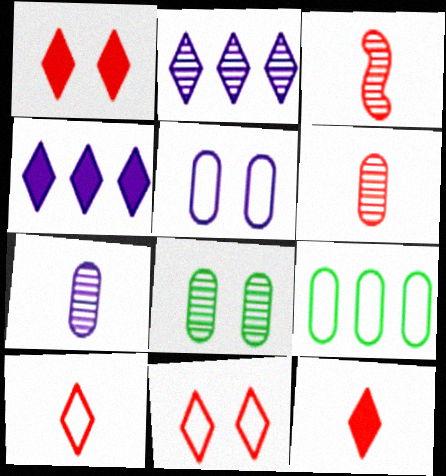[[2, 3, 8]]